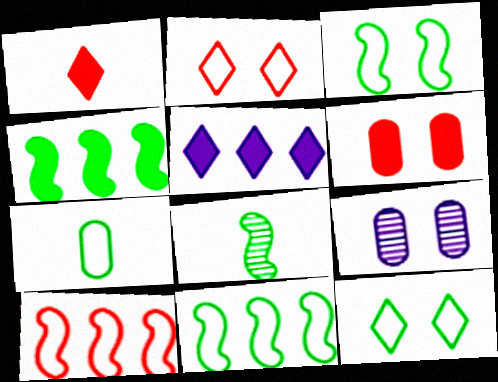[[1, 9, 11], 
[3, 4, 8], 
[7, 11, 12]]